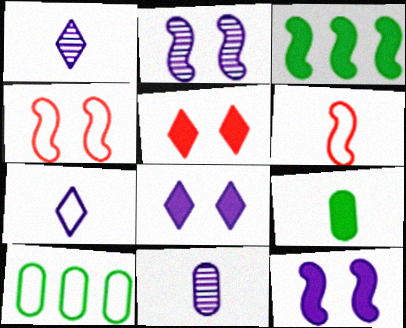[[1, 6, 9], 
[2, 3, 6], 
[4, 7, 10]]